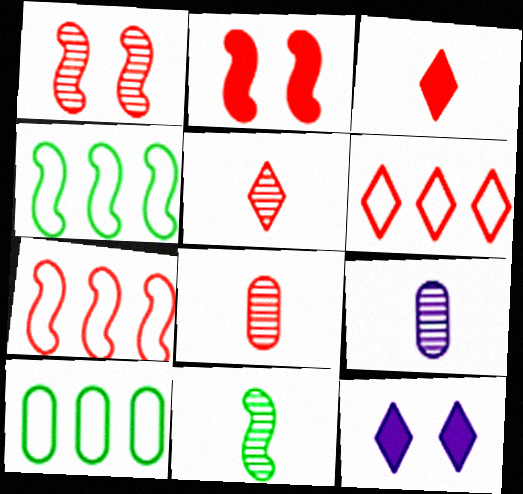[[2, 6, 8], 
[4, 8, 12], 
[5, 9, 11]]